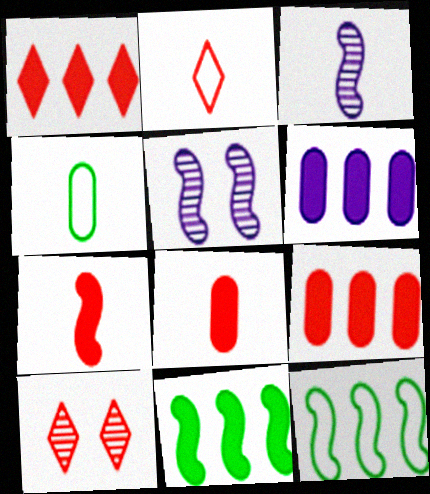[[1, 2, 10], 
[1, 4, 5], 
[1, 6, 11], 
[5, 7, 12]]